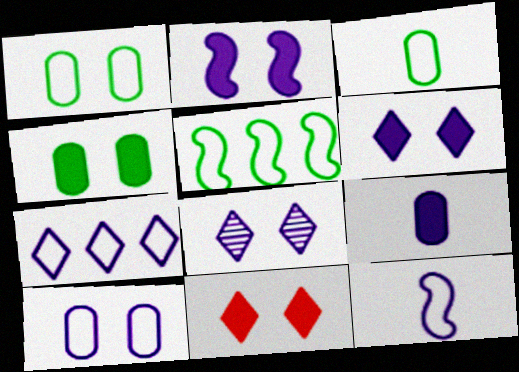[[2, 4, 11], 
[2, 8, 10], 
[7, 10, 12]]